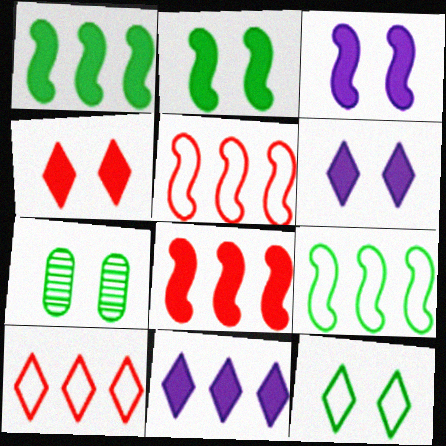[[2, 7, 12]]